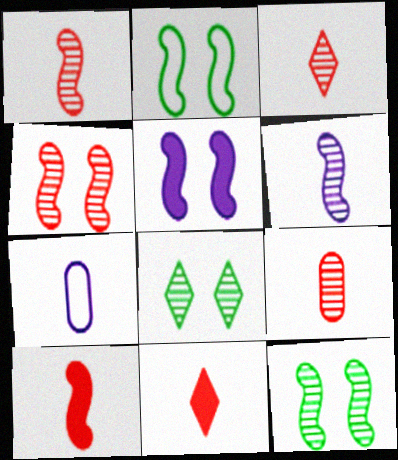[[1, 3, 9], 
[2, 4, 5]]